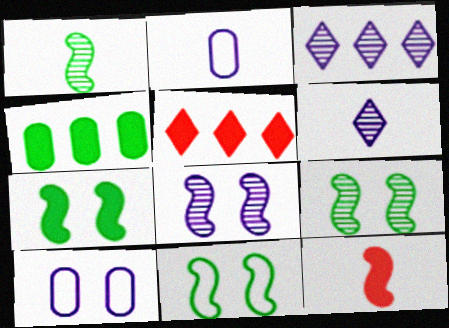[[1, 5, 10], 
[2, 5, 9], 
[7, 9, 11]]